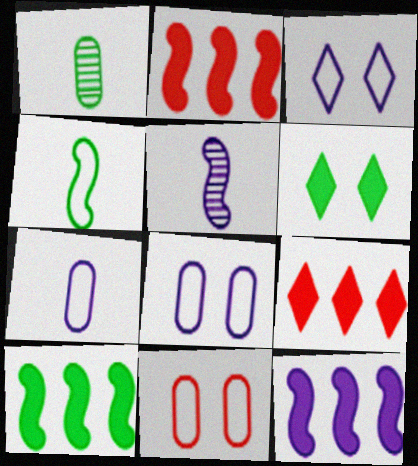[[1, 2, 3], 
[2, 10, 12]]